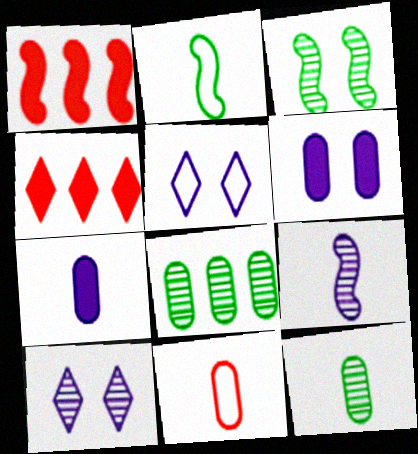[[1, 5, 12], 
[6, 8, 11], 
[7, 11, 12]]